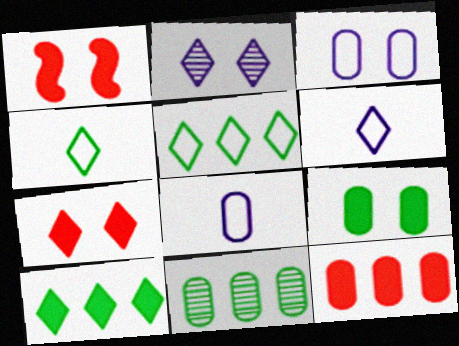[[1, 6, 11]]